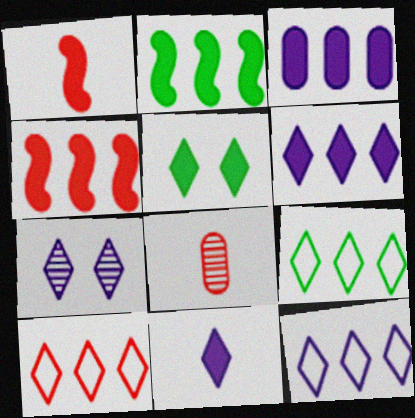[[1, 3, 5], 
[7, 11, 12], 
[9, 10, 12]]